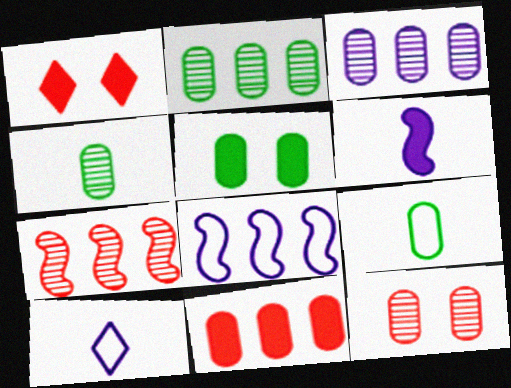[[1, 4, 8], 
[2, 5, 9], 
[3, 4, 12], 
[5, 7, 10]]